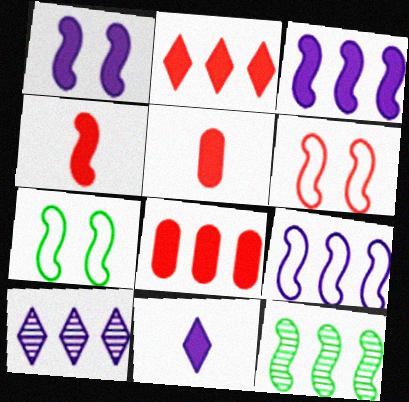[[5, 7, 10]]